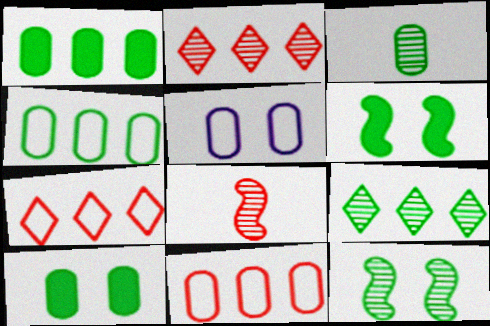[[3, 4, 10], 
[3, 9, 12]]